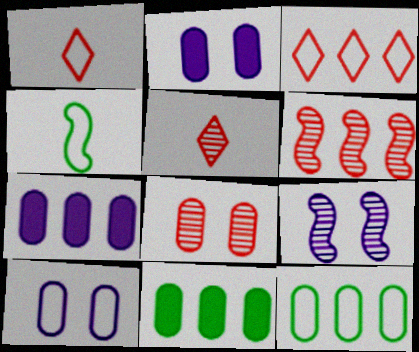[[1, 9, 11], 
[3, 4, 10], 
[5, 6, 8]]